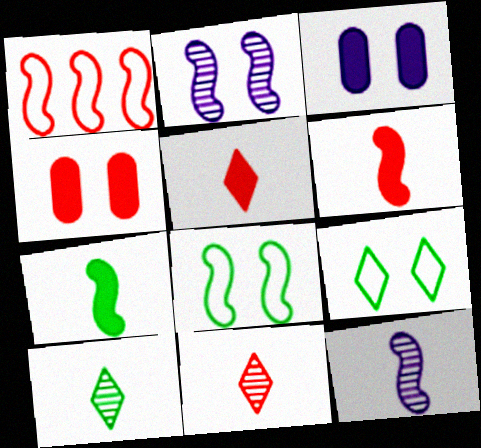[[1, 2, 7], 
[1, 3, 10], 
[1, 4, 11], 
[2, 4, 9]]